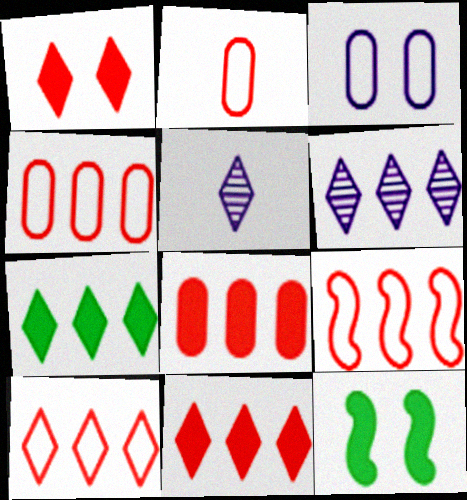[[2, 6, 12], 
[4, 5, 12], 
[4, 9, 10], 
[6, 7, 10]]